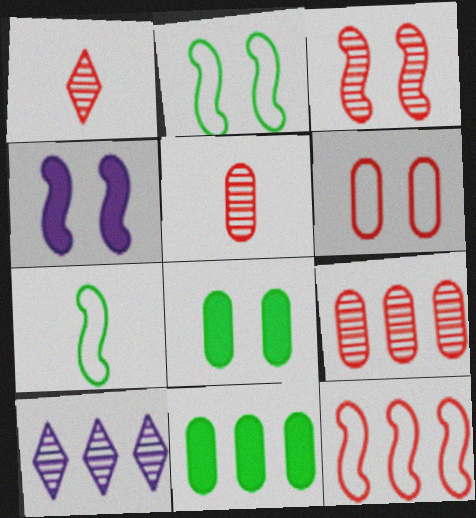[[1, 3, 9], 
[2, 3, 4], 
[10, 11, 12]]